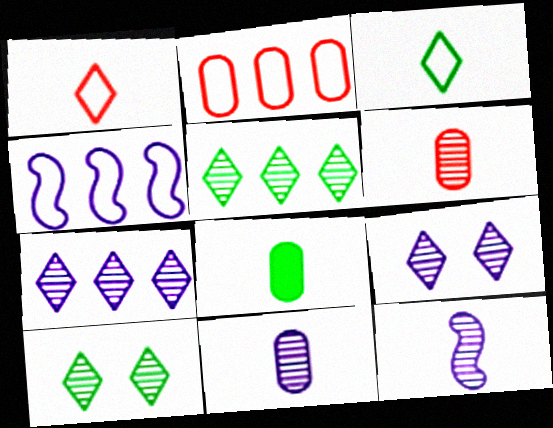[[1, 8, 12]]